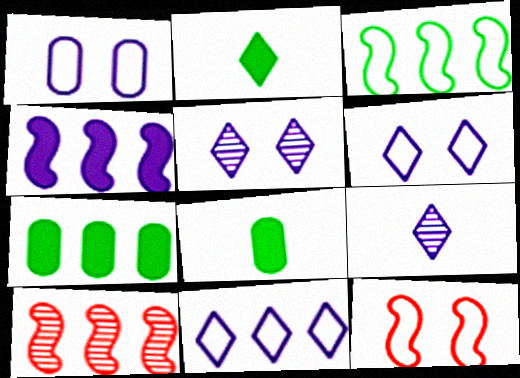[[1, 2, 10], 
[1, 4, 9], 
[3, 4, 10], 
[6, 8, 10], 
[7, 9, 12], 
[7, 10, 11]]